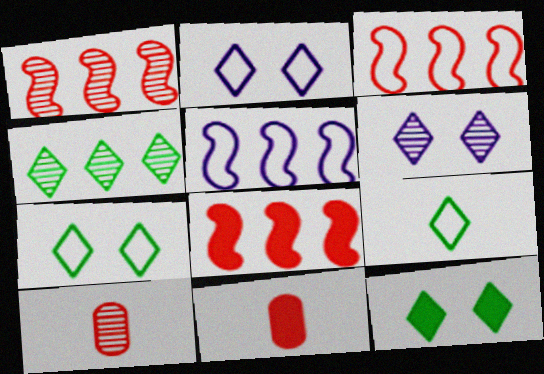[[1, 3, 8], 
[4, 9, 12], 
[5, 10, 12]]